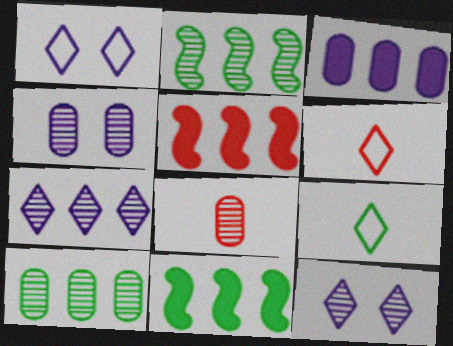[[1, 8, 11], 
[2, 8, 12], 
[4, 5, 9], 
[4, 6, 11], 
[4, 8, 10]]